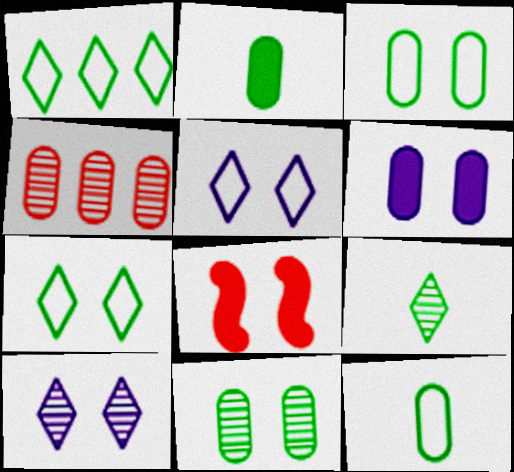[[3, 8, 10], 
[4, 6, 12], 
[5, 8, 11]]